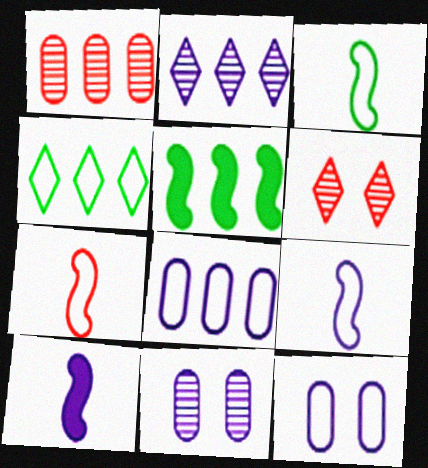[[2, 10, 12], 
[3, 7, 9], 
[4, 7, 12]]